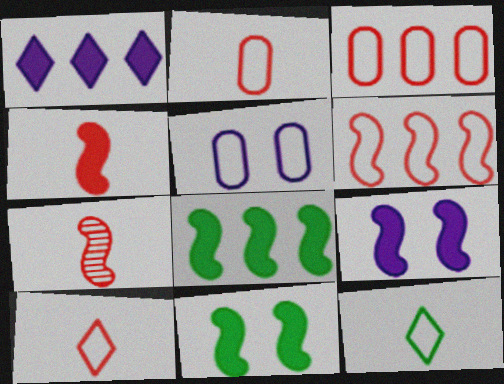[[4, 8, 9], 
[5, 6, 12]]